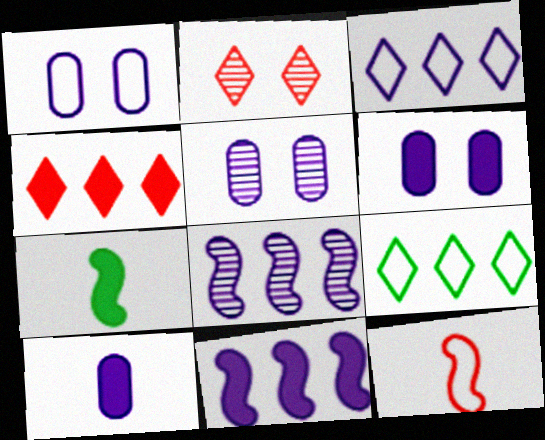[[1, 5, 6], 
[1, 9, 12], 
[4, 6, 7]]